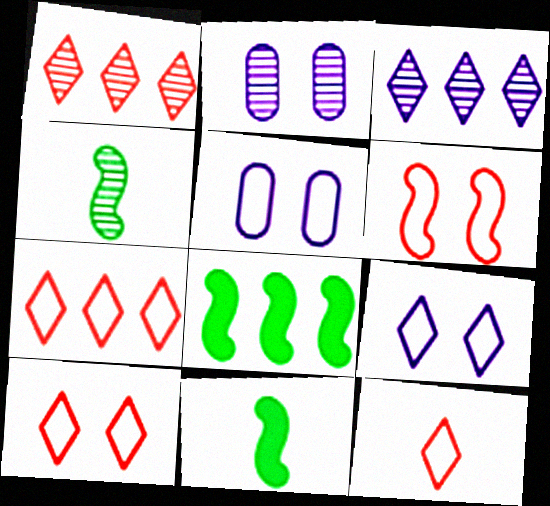[[1, 2, 4], 
[1, 5, 11], 
[2, 7, 11], 
[2, 8, 12], 
[7, 10, 12]]